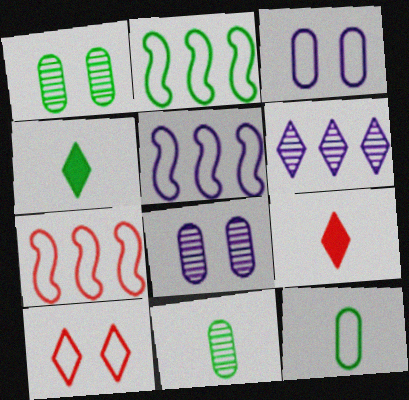[[1, 2, 4], 
[1, 5, 9], 
[2, 5, 7], 
[2, 8, 9], 
[4, 6, 10], 
[4, 7, 8], 
[5, 10, 12]]